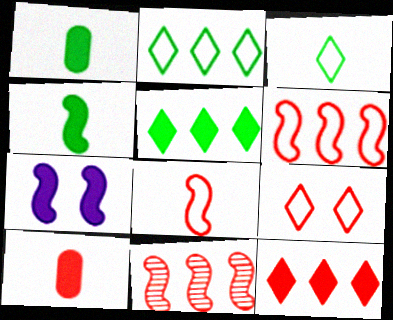[[1, 7, 12], 
[5, 7, 10], 
[9, 10, 11]]